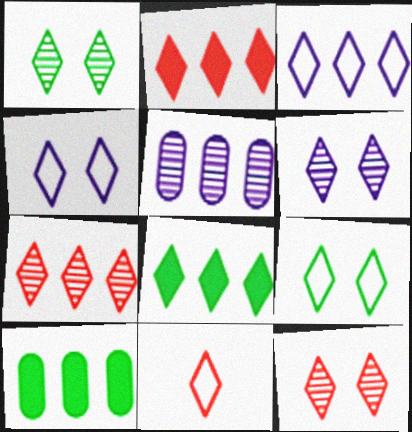[[1, 6, 12], 
[2, 11, 12], 
[3, 7, 8], 
[3, 9, 11], 
[6, 8, 11]]